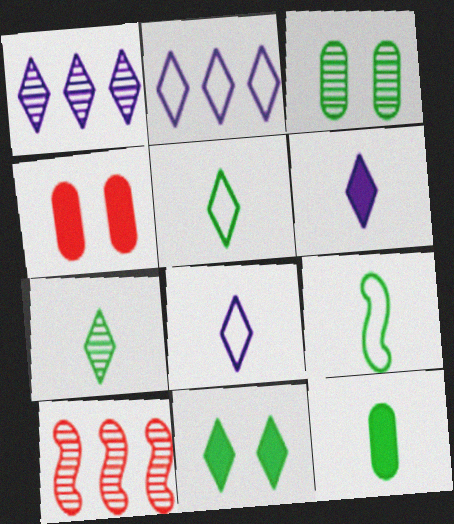[[1, 4, 9], 
[7, 9, 12]]